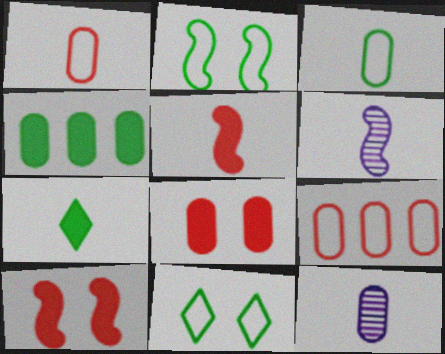[[1, 6, 7]]